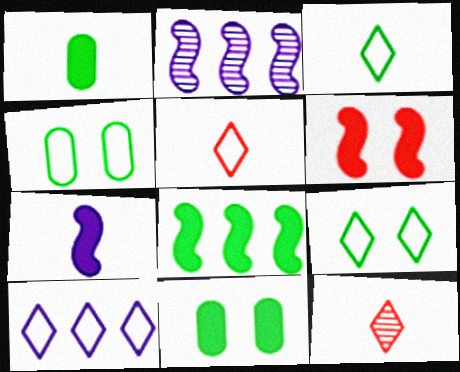[[2, 5, 11], 
[5, 9, 10], 
[6, 7, 8]]